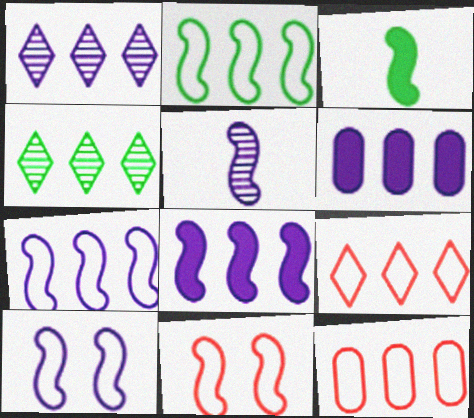[[1, 6, 7], 
[4, 8, 12], 
[5, 8, 10]]